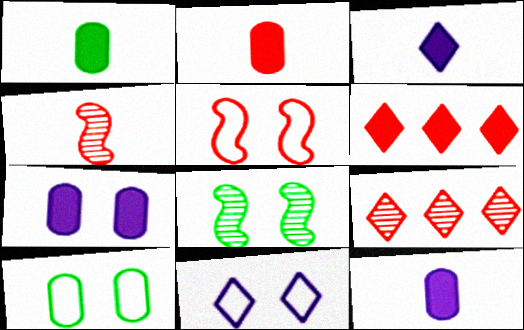[[1, 2, 12], 
[2, 5, 9], 
[5, 10, 11]]